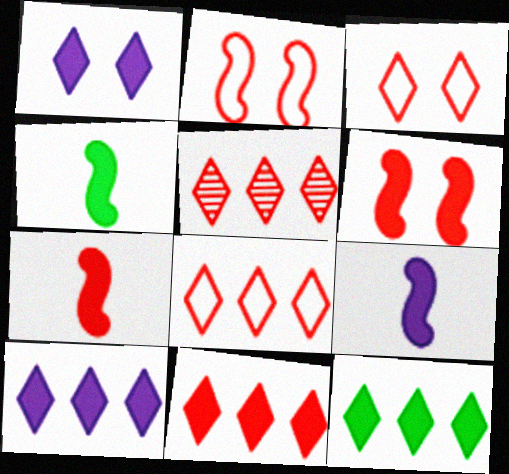[[4, 7, 9], 
[5, 8, 11], 
[10, 11, 12]]